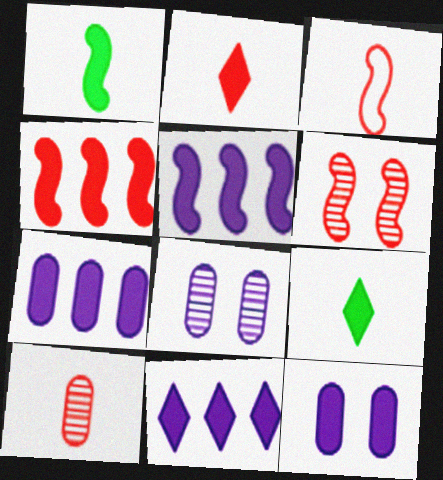[[2, 3, 10], 
[3, 4, 6], 
[4, 9, 12], 
[5, 7, 11]]